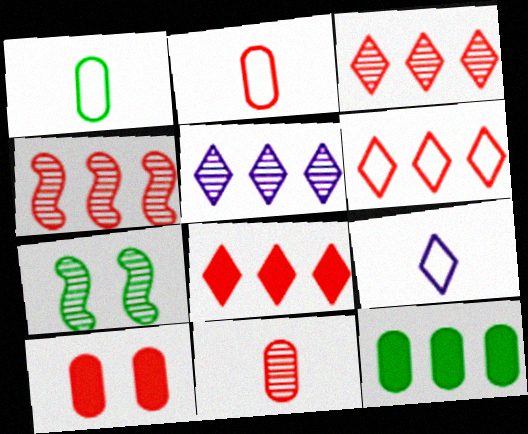[[3, 6, 8], 
[5, 7, 11]]